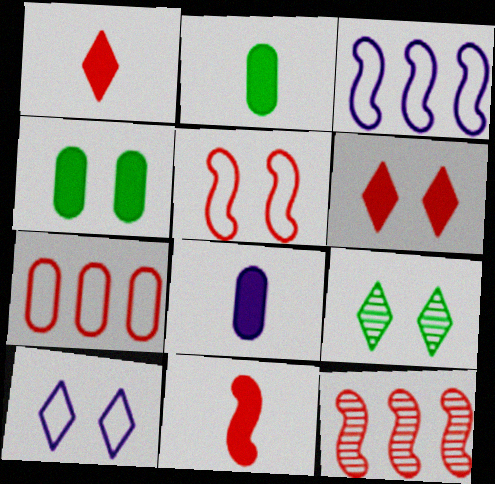[[2, 10, 12], 
[5, 11, 12], 
[6, 9, 10]]